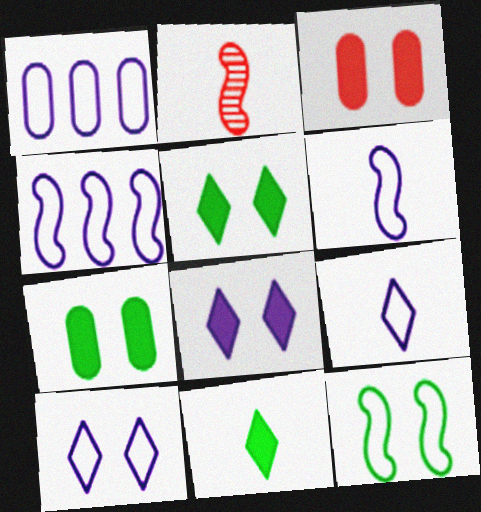[[1, 2, 5], 
[1, 6, 10]]